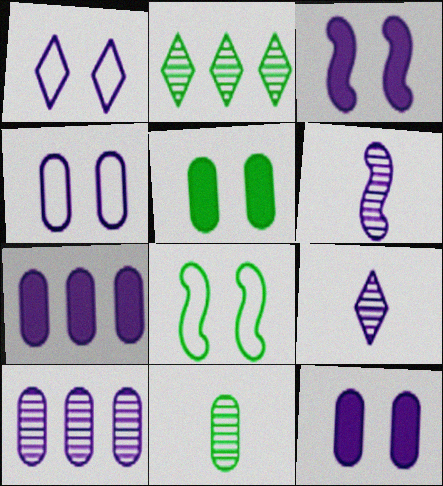[[1, 6, 7]]